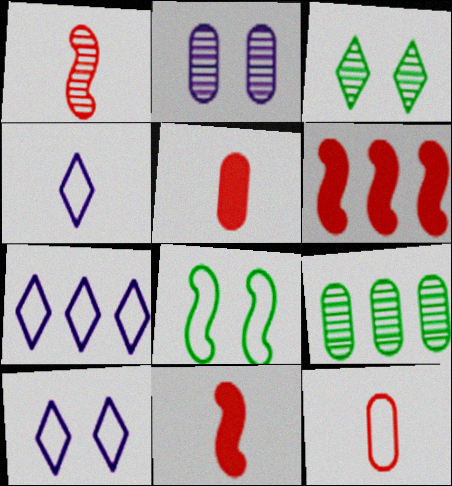[[4, 7, 10], 
[6, 7, 9], 
[7, 8, 12], 
[9, 10, 11]]